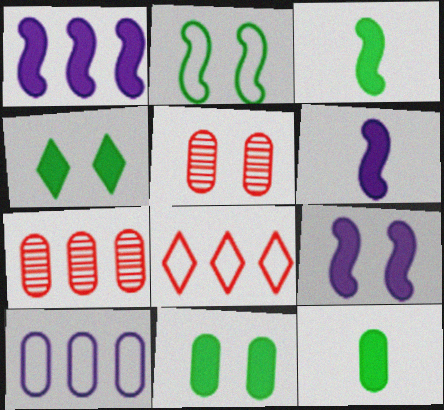[[1, 6, 9], 
[5, 10, 12]]